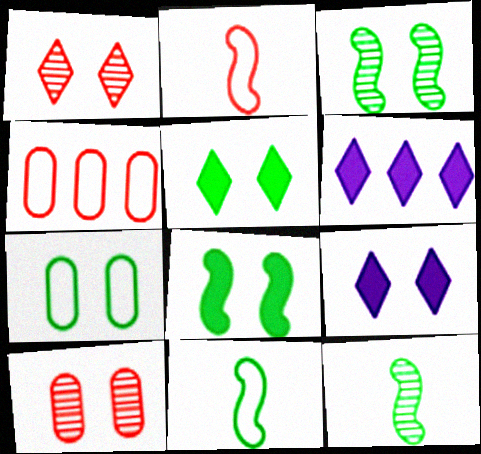[[3, 5, 7], 
[4, 9, 12], 
[6, 10, 11]]